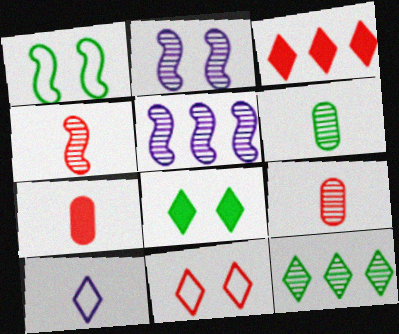[[2, 9, 12]]